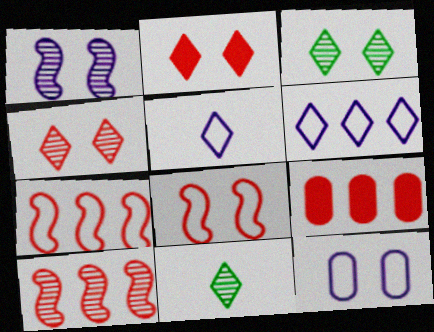[[2, 6, 11]]